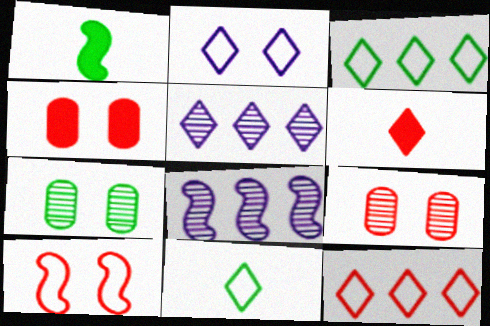[[1, 3, 7], 
[1, 8, 10], 
[2, 11, 12], 
[4, 8, 11]]